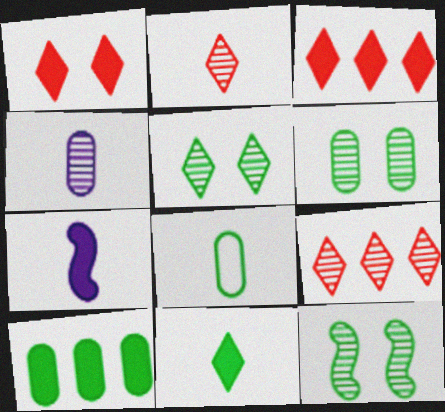[[1, 7, 10], 
[2, 7, 8], 
[4, 9, 12], 
[5, 6, 12], 
[6, 8, 10]]